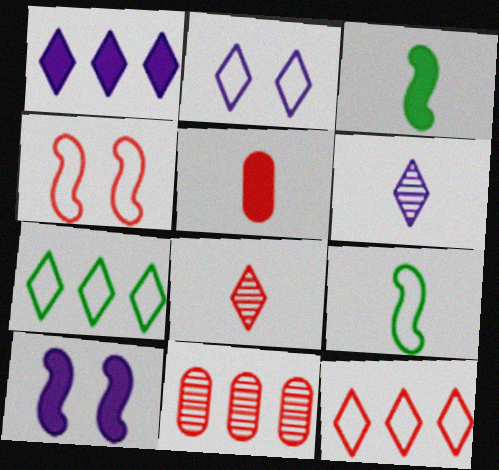[[1, 2, 6], 
[2, 3, 11], 
[5, 6, 9]]